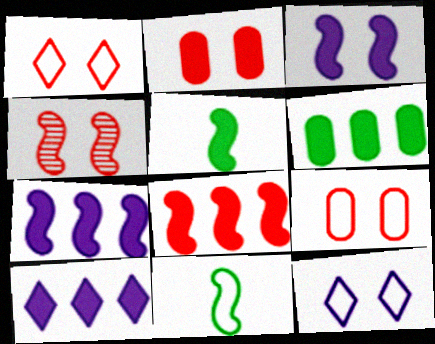[[1, 2, 4], 
[2, 5, 10], 
[3, 5, 8], 
[4, 7, 11], 
[6, 8, 10]]